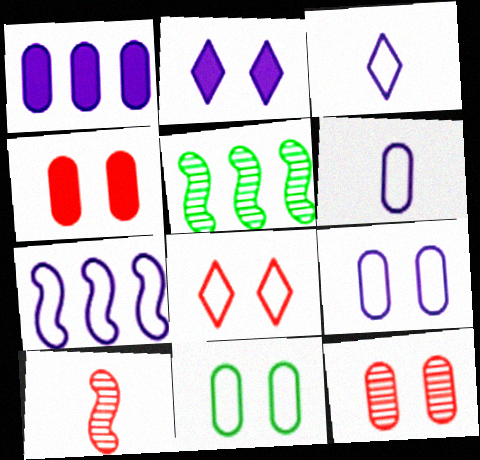[[3, 4, 5], 
[3, 7, 9]]